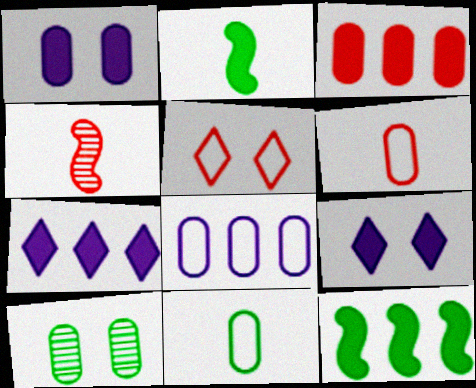[[2, 3, 9], 
[3, 4, 5], 
[3, 7, 12]]